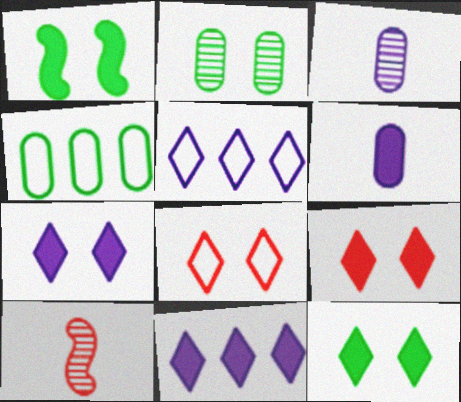[[4, 7, 10], 
[7, 9, 12]]